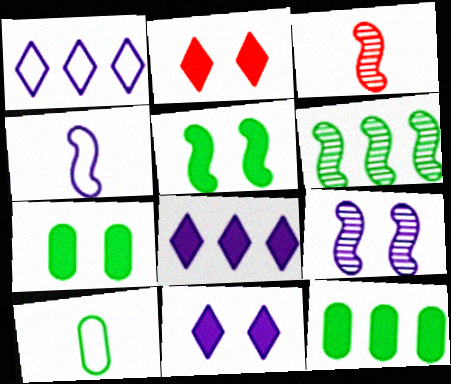[[1, 3, 7], 
[3, 6, 9]]